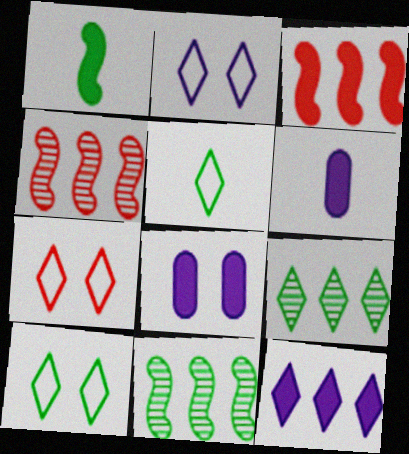[[2, 7, 10], 
[4, 5, 8], 
[4, 6, 10], 
[6, 7, 11]]